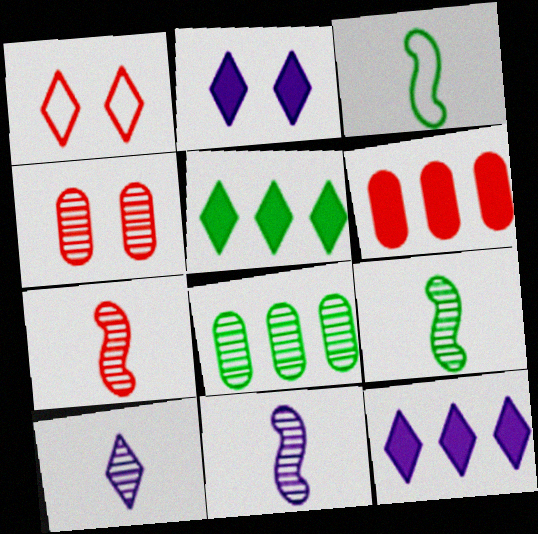[[1, 5, 10], 
[1, 6, 7], 
[3, 4, 12], 
[7, 9, 11]]